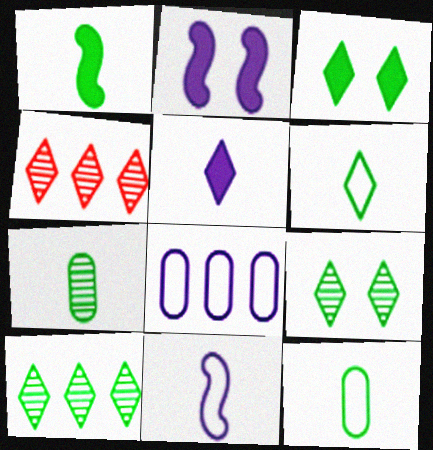[[1, 6, 7], 
[2, 4, 12], 
[3, 6, 10]]